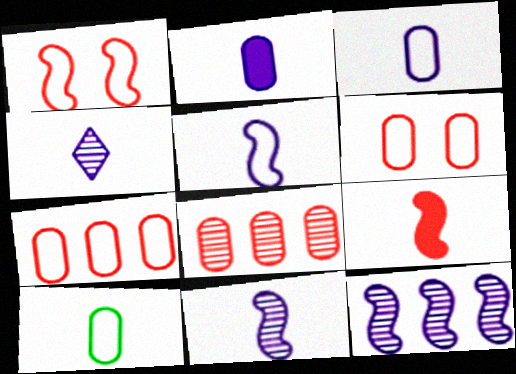[[2, 4, 5], 
[4, 9, 10]]